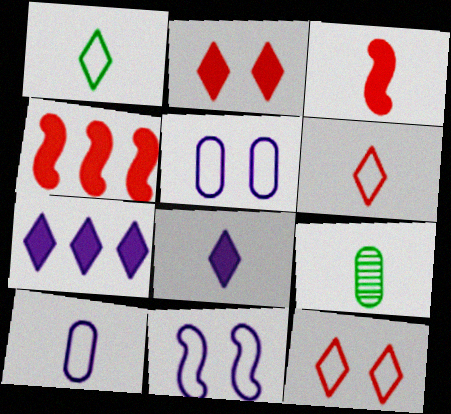[]